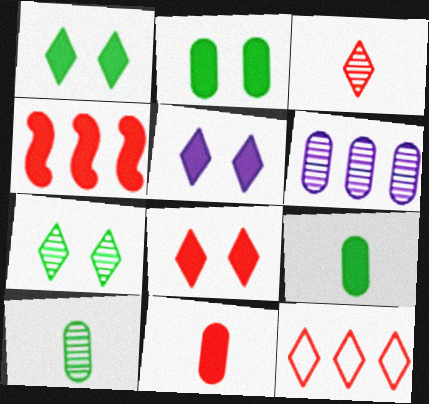[[1, 5, 8], 
[3, 8, 12], 
[4, 5, 9], 
[4, 8, 11]]